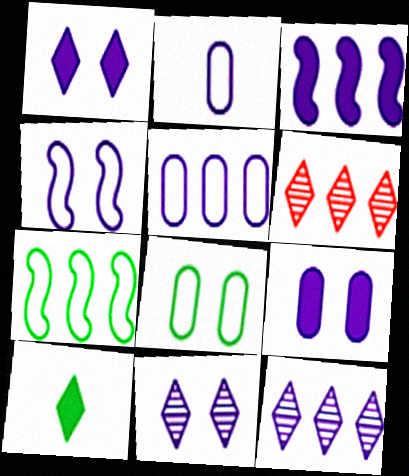[[2, 3, 11], 
[3, 5, 12], 
[4, 9, 11]]